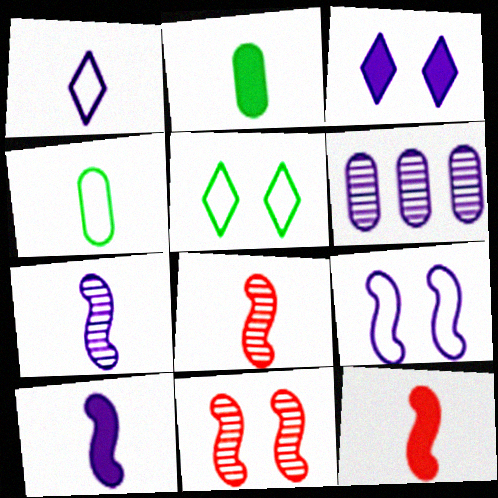[[1, 2, 8], 
[5, 6, 12]]